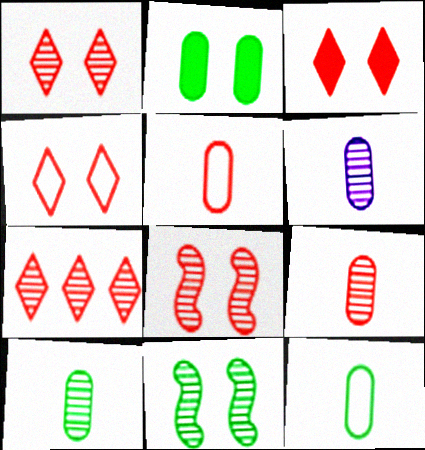[[1, 3, 4], 
[6, 7, 11], 
[6, 9, 10], 
[7, 8, 9]]